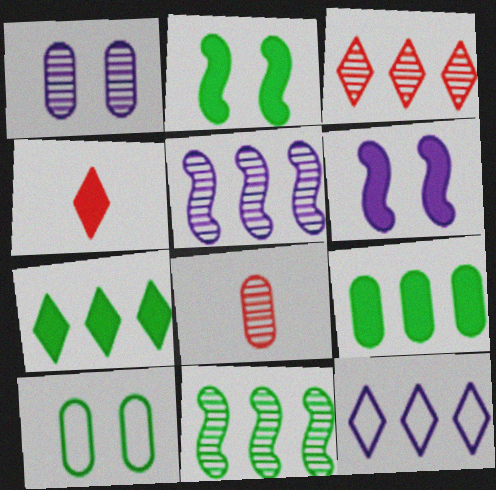[[2, 8, 12], 
[3, 7, 12], 
[4, 5, 10], 
[4, 6, 9]]